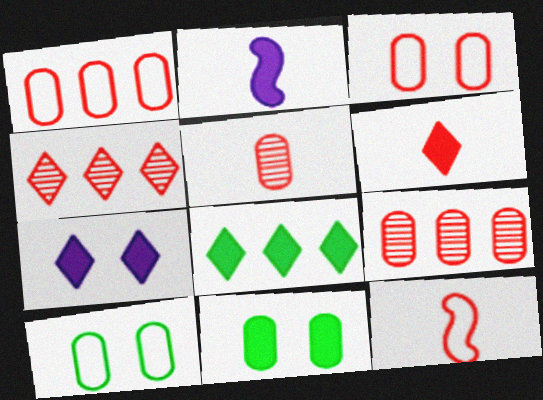[[2, 4, 10], 
[5, 6, 12], 
[6, 7, 8]]